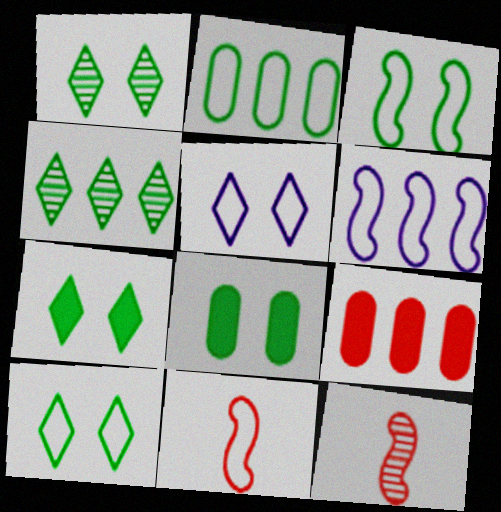[[1, 3, 8], 
[1, 7, 10], 
[2, 5, 11], 
[3, 6, 11], 
[4, 6, 9]]